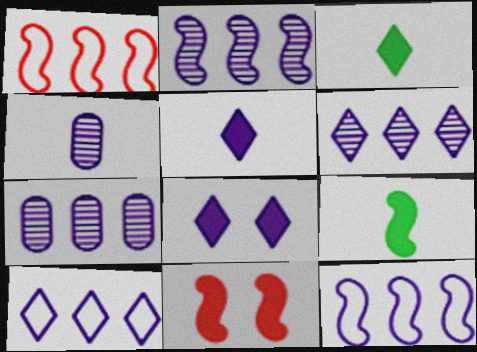[[2, 6, 7], 
[4, 8, 12]]